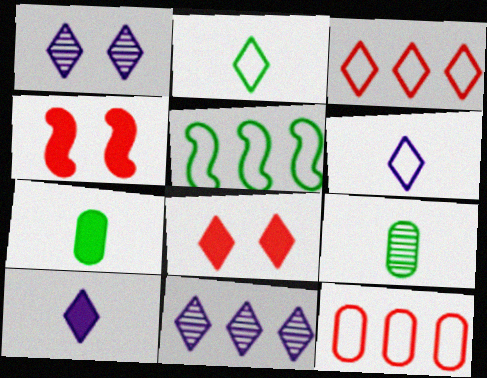[[2, 8, 11]]